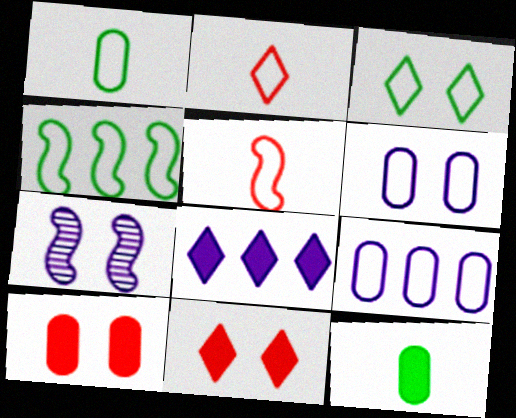[[1, 3, 4], 
[2, 4, 6], 
[3, 5, 9], 
[3, 7, 10]]